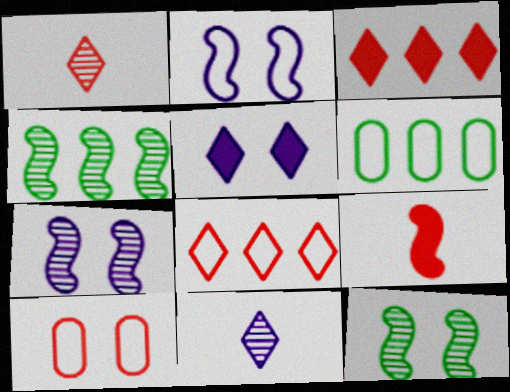[[2, 4, 9], 
[5, 10, 12]]